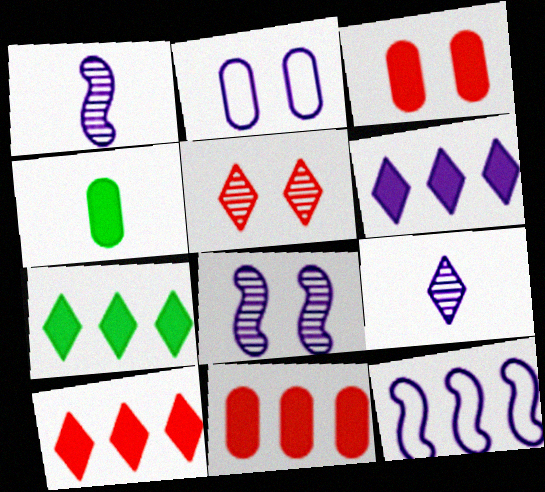[[1, 2, 6], 
[4, 5, 12], 
[6, 7, 10]]